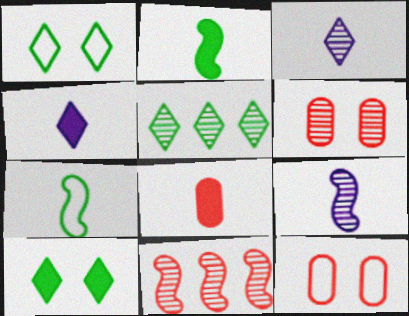[[2, 4, 8], 
[3, 7, 8], 
[5, 6, 9]]